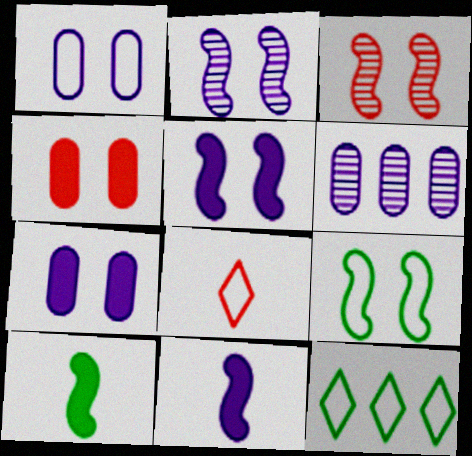[[3, 5, 9]]